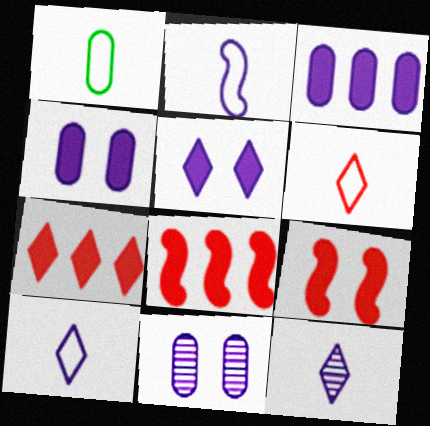[[1, 2, 6]]